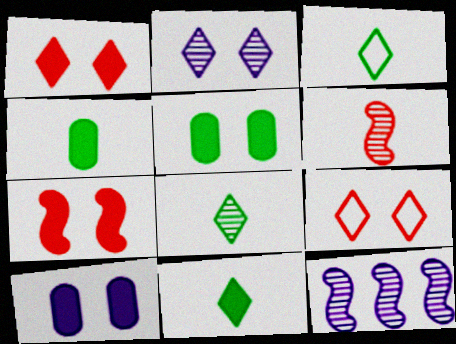[[3, 8, 11], 
[4, 9, 12]]